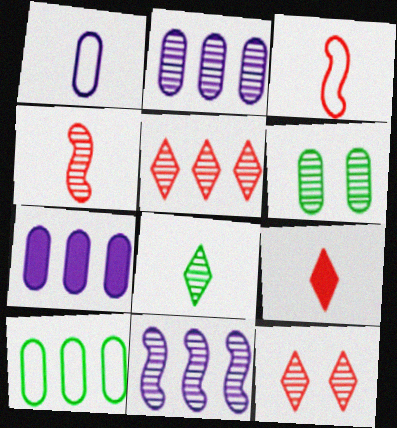[]